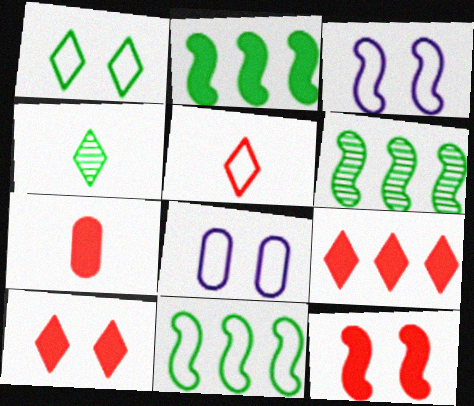[[2, 6, 11], 
[5, 8, 11], 
[7, 9, 12]]